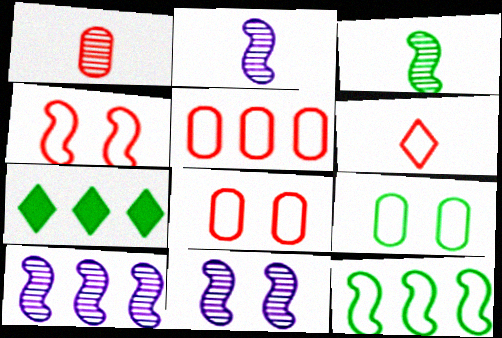[[2, 7, 8], 
[2, 10, 11], 
[3, 7, 9], 
[4, 5, 6], 
[5, 7, 10]]